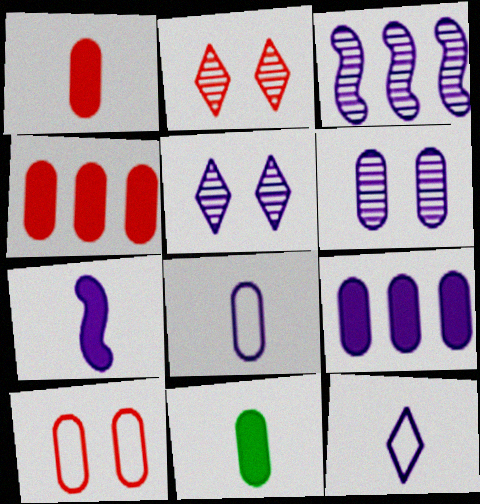[[6, 8, 9]]